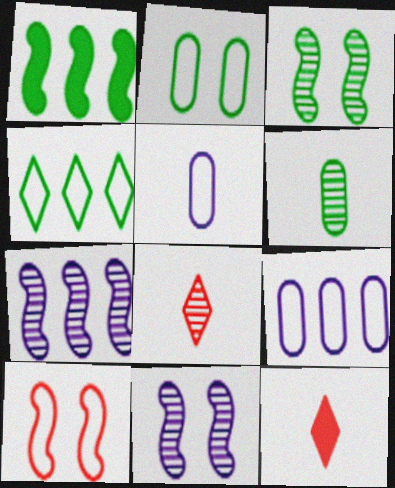[[2, 7, 12], 
[3, 9, 12], 
[4, 5, 10]]